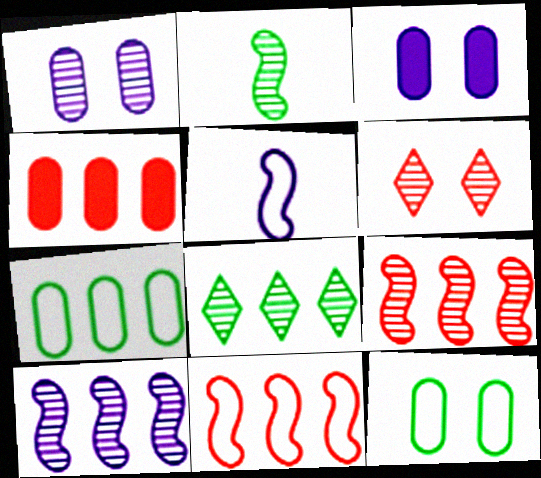[]